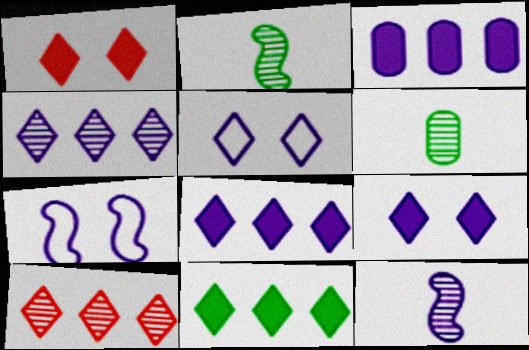[[3, 5, 12]]